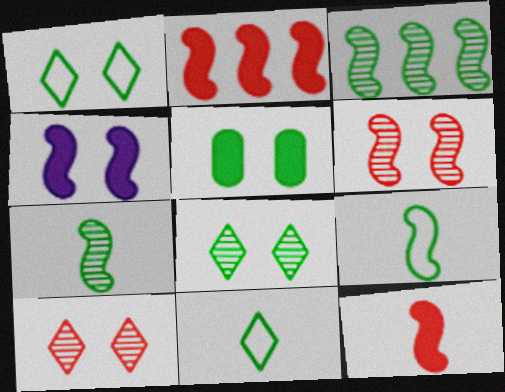[[3, 5, 11]]